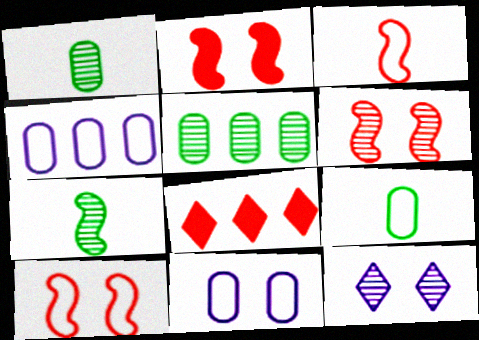[[2, 6, 10], 
[7, 8, 11]]